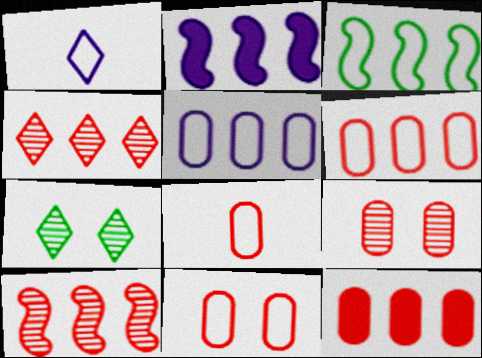[[1, 3, 11], 
[2, 3, 10], 
[2, 7, 8], 
[6, 8, 11], 
[8, 9, 12]]